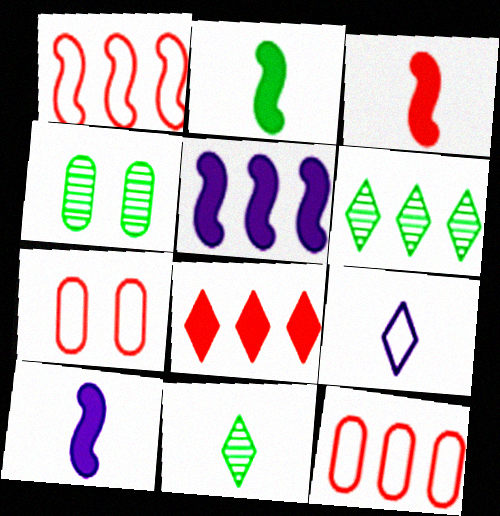[[2, 3, 10], 
[5, 6, 12], 
[5, 7, 11], 
[6, 7, 10]]